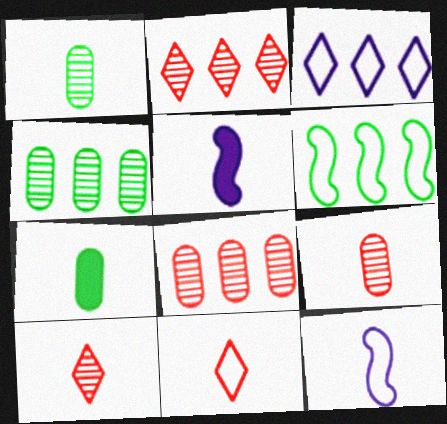[[1, 5, 11], 
[7, 10, 12]]